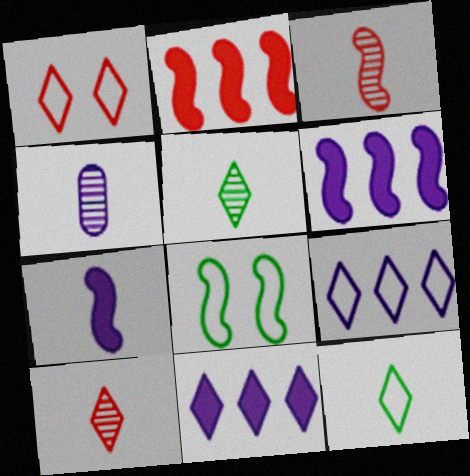[[1, 5, 11], 
[1, 9, 12], 
[3, 4, 5], 
[3, 6, 8]]